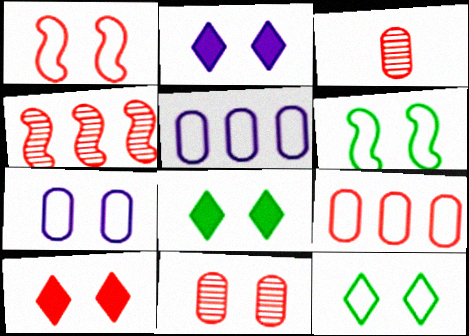[[1, 7, 12], 
[1, 10, 11], 
[2, 6, 11], 
[2, 8, 10]]